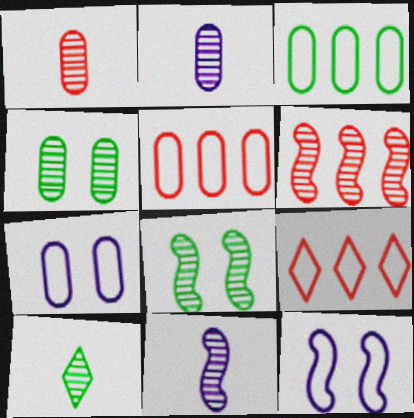[[1, 10, 11], 
[6, 8, 11]]